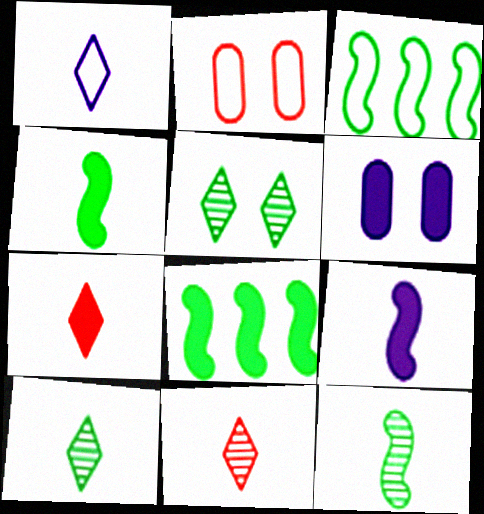[[1, 2, 3], 
[1, 7, 10], 
[3, 6, 11], 
[6, 7, 8]]